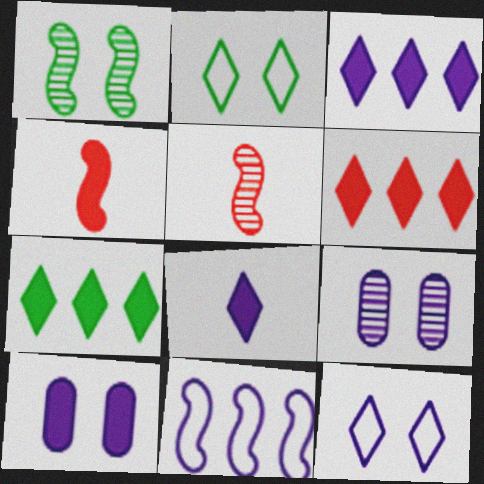[[1, 4, 11], 
[3, 6, 7], 
[4, 7, 10], 
[8, 9, 11]]